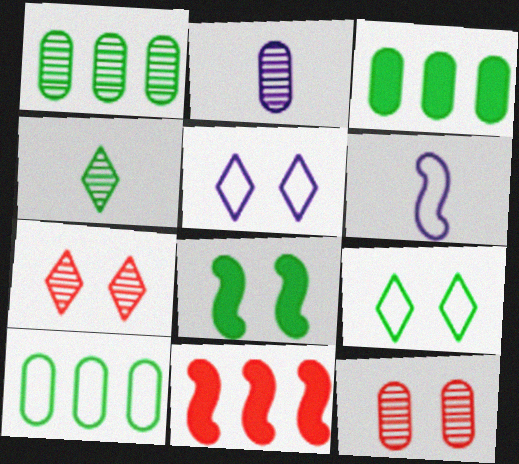[[1, 2, 12], 
[1, 3, 10], 
[2, 9, 11], 
[3, 6, 7], 
[4, 8, 10], 
[5, 8, 12]]